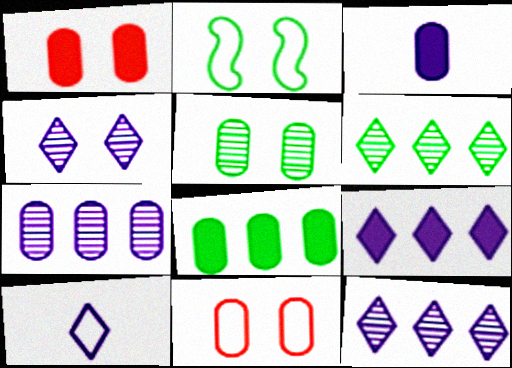[[1, 2, 4], 
[1, 3, 8], 
[4, 9, 10]]